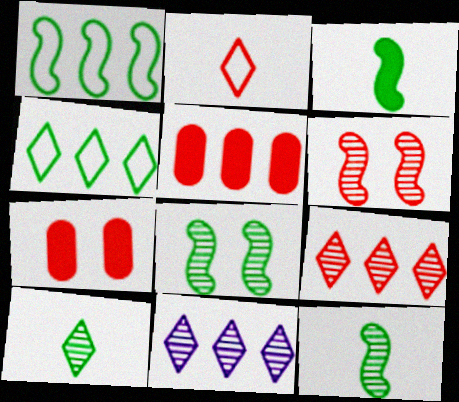[[1, 3, 8], 
[1, 5, 11], 
[2, 5, 6]]